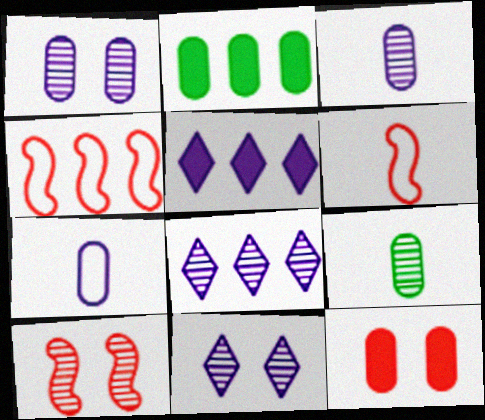[[2, 4, 8], 
[2, 6, 11], 
[8, 9, 10]]